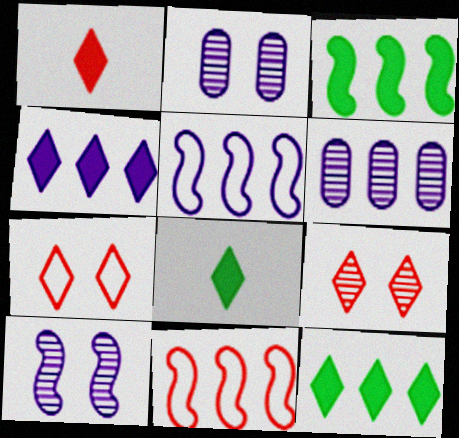[[2, 8, 11], 
[4, 5, 6], 
[6, 11, 12]]